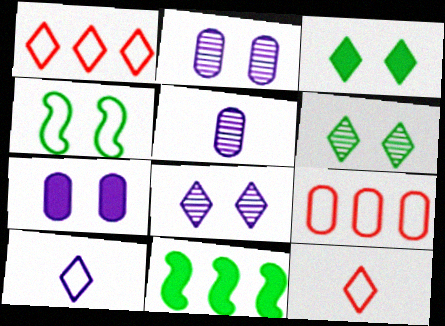[[2, 11, 12], 
[4, 9, 10]]